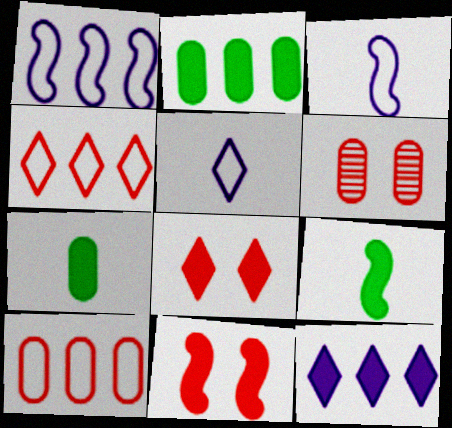[[7, 11, 12]]